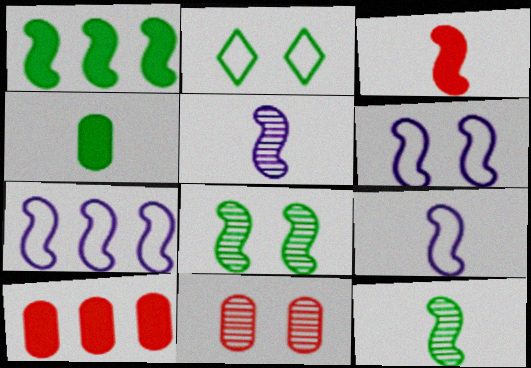[[2, 5, 10], 
[3, 7, 8], 
[3, 9, 12], 
[6, 7, 9]]